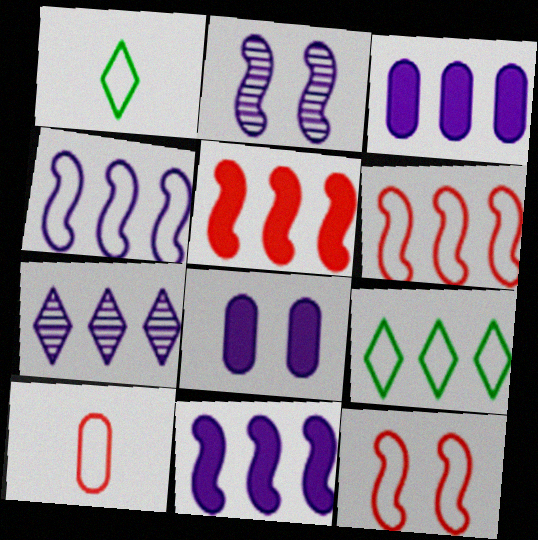[[3, 4, 7]]